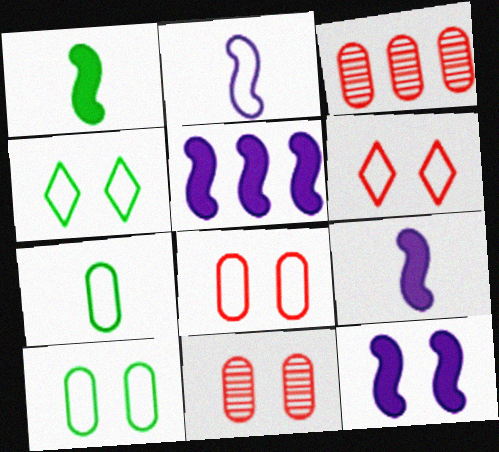[[3, 4, 9], 
[4, 11, 12], 
[5, 9, 12]]